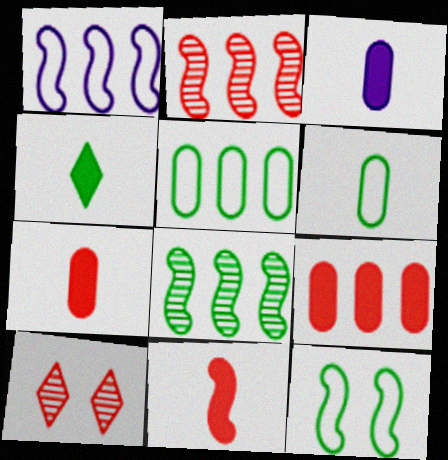[[3, 4, 11]]